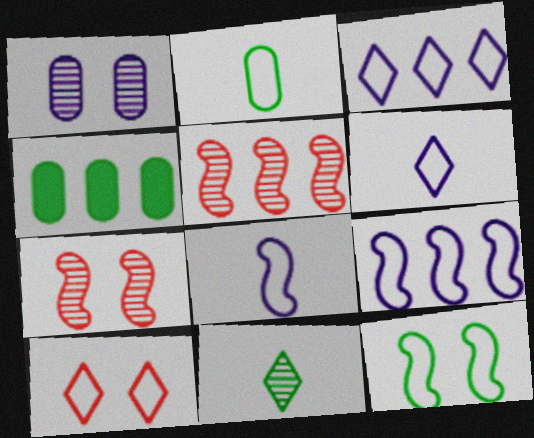[[1, 5, 11], 
[2, 9, 10], 
[3, 4, 5], 
[4, 6, 7], 
[4, 11, 12]]